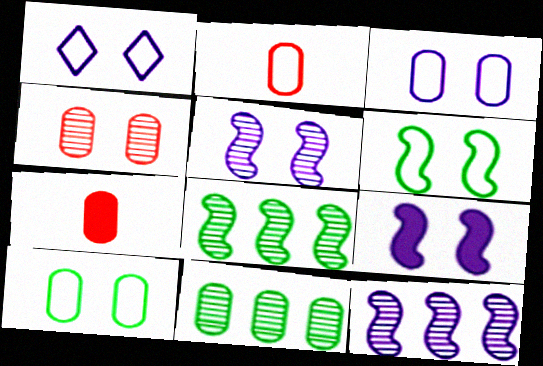[[1, 7, 8], 
[3, 7, 11]]